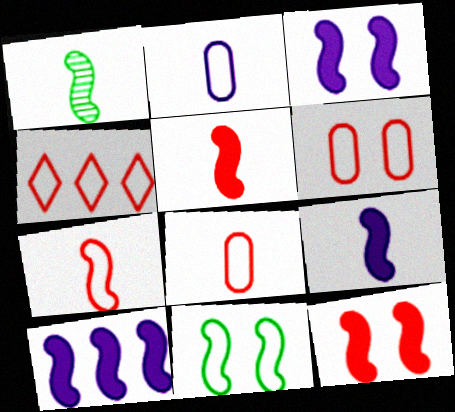[[1, 7, 9], 
[2, 4, 11], 
[3, 9, 10], 
[4, 6, 7]]